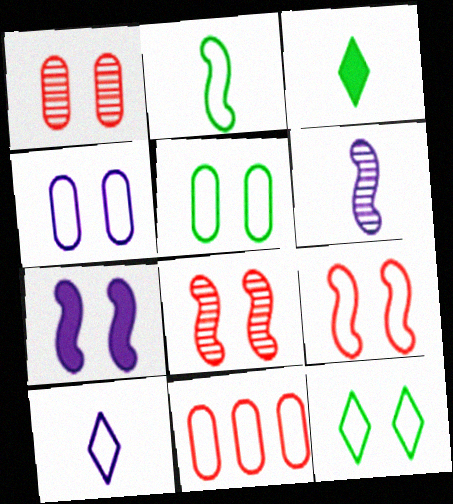[[1, 7, 12], 
[4, 9, 12]]